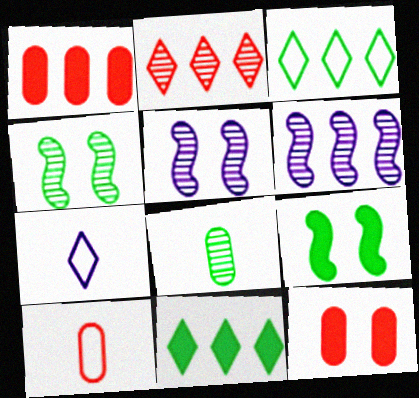[[1, 3, 6], 
[1, 4, 7], 
[2, 5, 8], 
[3, 8, 9], 
[5, 10, 11]]